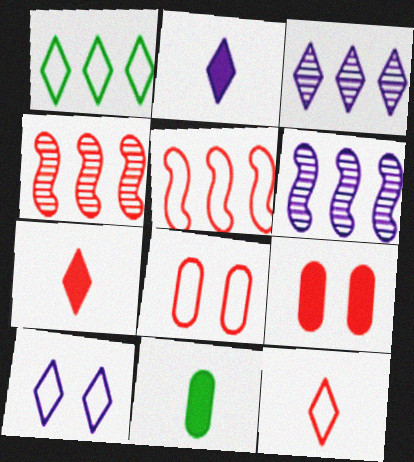[[1, 10, 12], 
[2, 3, 10], 
[4, 7, 8], 
[4, 9, 12], 
[4, 10, 11], 
[5, 8, 12]]